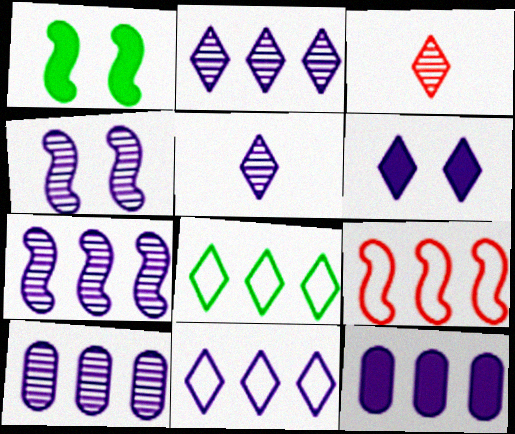[[2, 7, 10], 
[3, 6, 8], 
[4, 5, 10], 
[5, 6, 11], 
[7, 11, 12]]